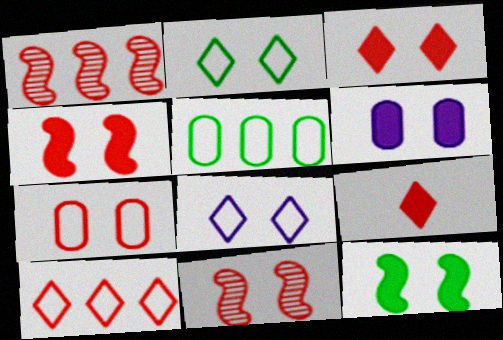[[1, 7, 9], 
[2, 6, 11], 
[3, 6, 12], 
[3, 7, 11]]